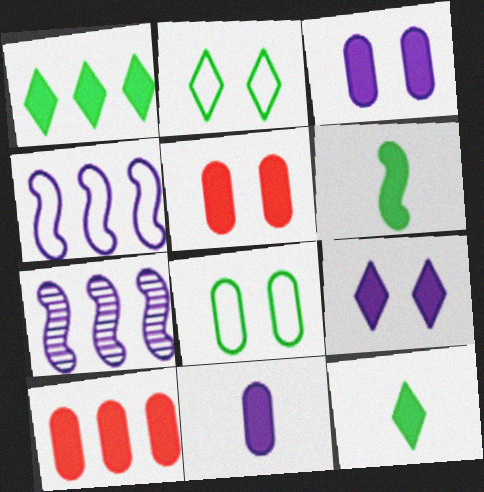[[6, 9, 10]]